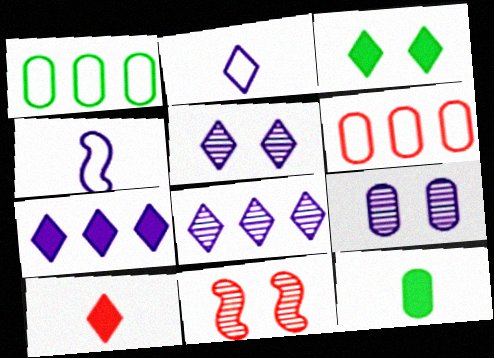[[2, 5, 7], 
[3, 7, 10], 
[4, 7, 9], 
[6, 9, 12], 
[6, 10, 11]]